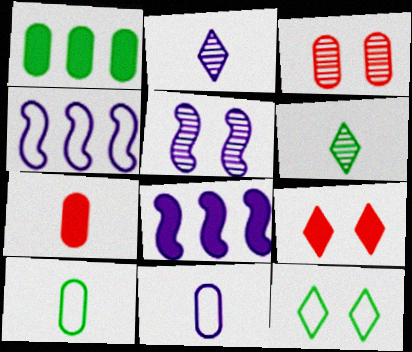[[1, 3, 11]]